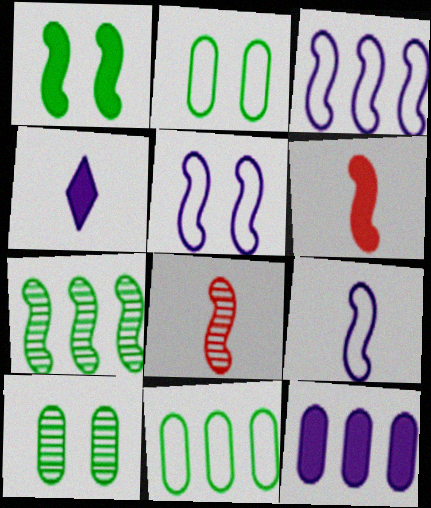[[1, 3, 8], 
[3, 5, 9], 
[5, 6, 7]]